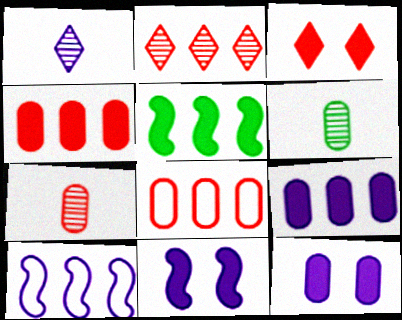[[1, 10, 12], 
[3, 6, 10], 
[6, 8, 12]]